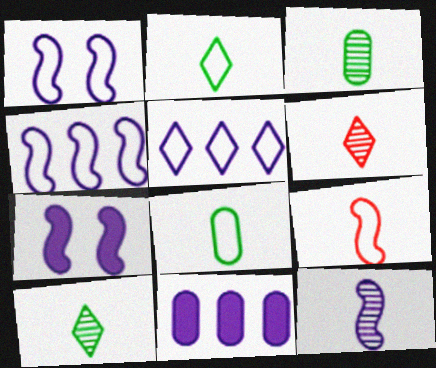[[3, 6, 12], 
[4, 7, 12]]